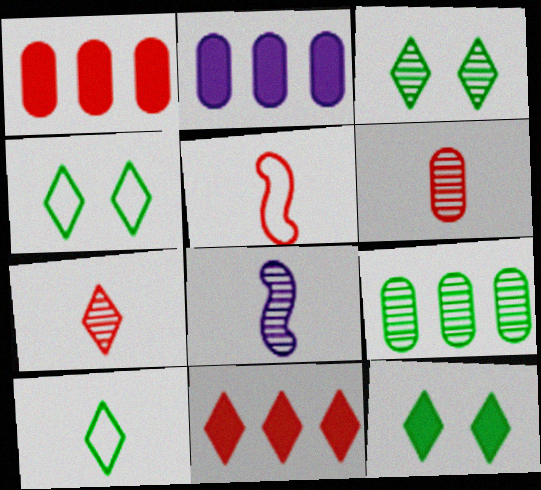[[1, 4, 8], 
[2, 3, 5], 
[3, 4, 12]]